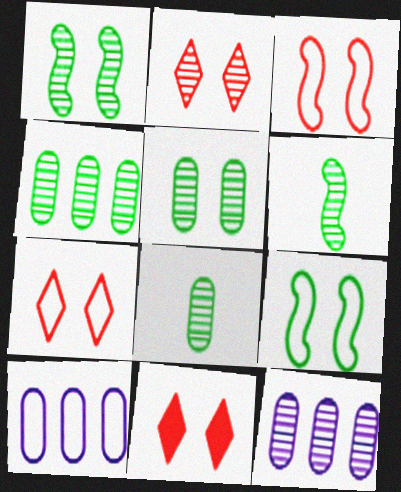[[2, 6, 12], 
[2, 7, 11], 
[4, 5, 8], 
[6, 10, 11]]